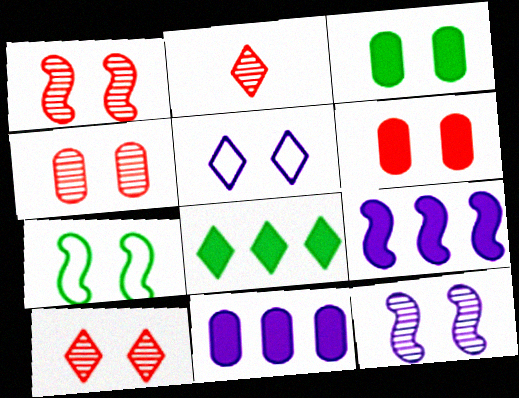[[1, 3, 5], 
[1, 4, 10], 
[2, 5, 8], 
[2, 7, 11]]